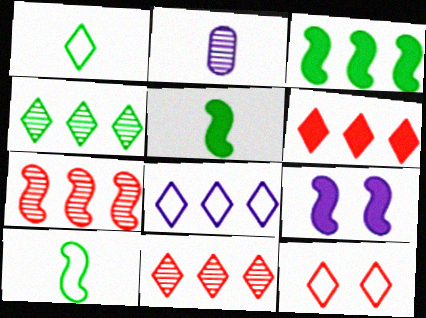[[1, 8, 12], 
[2, 3, 12], 
[2, 8, 9], 
[4, 6, 8], 
[7, 9, 10]]